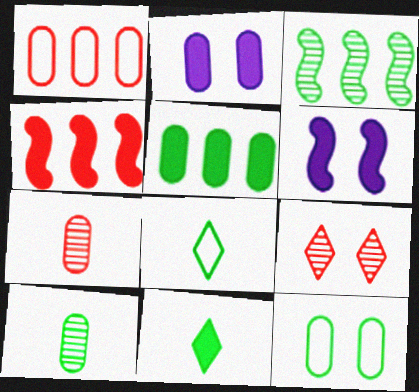[[1, 2, 10], 
[2, 4, 11], 
[3, 11, 12], 
[5, 10, 12], 
[6, 9, 12]]